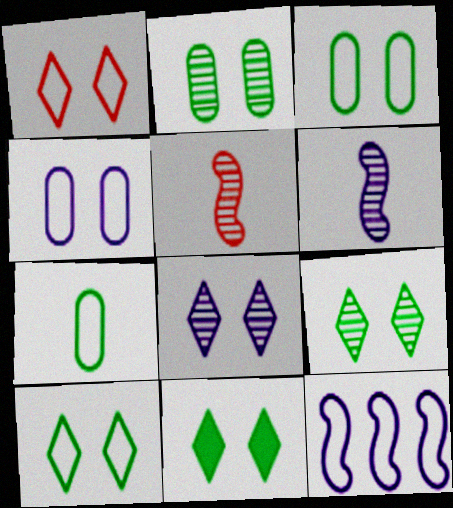[[1, 7, 12], 
[1, 8, 11], 
[9, 10, 11]]